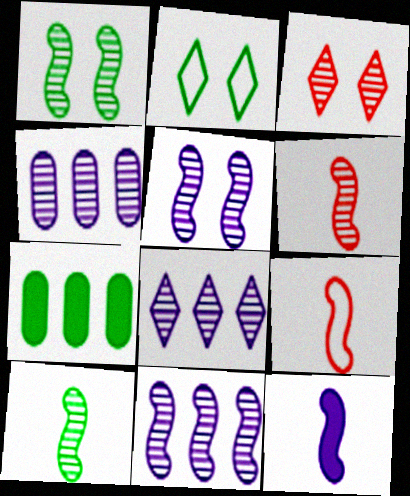[[1, 6, 11], 
[2, 7, 10], 
[3, 4, 10], 
[4, 8, 11], 
[9, 10, 12]]